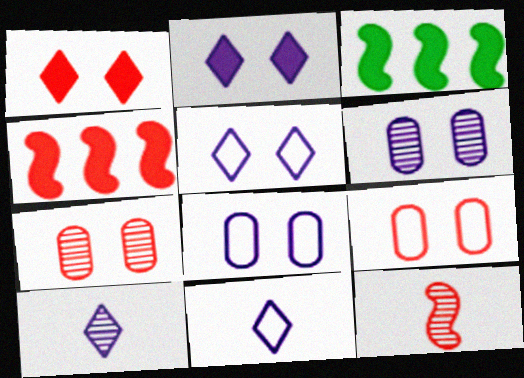[[3, 7, 11], 
[3, 9, 10]]